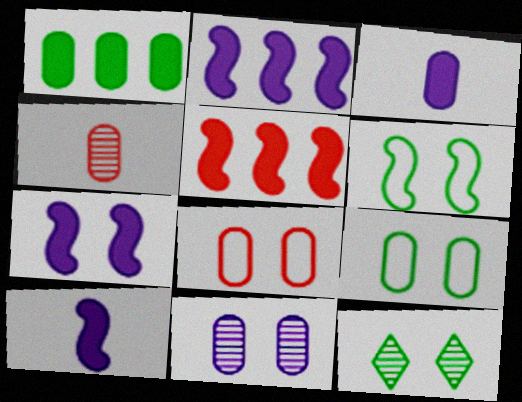[[2, 7, 10], 
[7, 8, 12]]